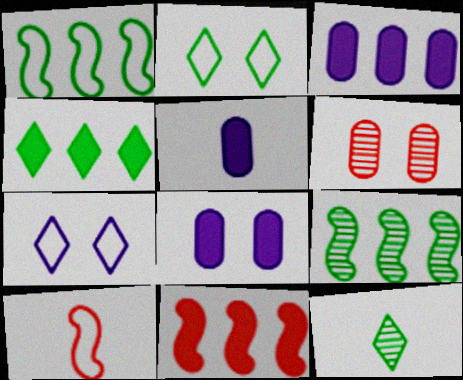[[2, 4, 12], 
[3, 4, 11], 
[3, 5, 8], 
[5, 10, 12]]